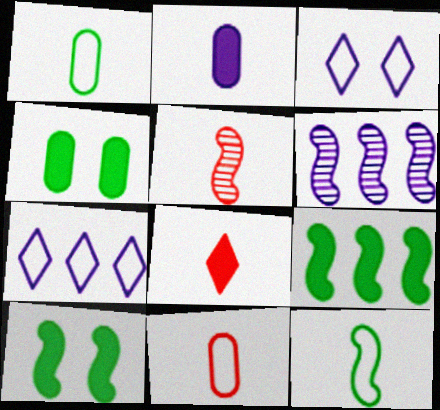[[2, 3, 6], 
[4, 5, 7], 
[5, 8, 11]]